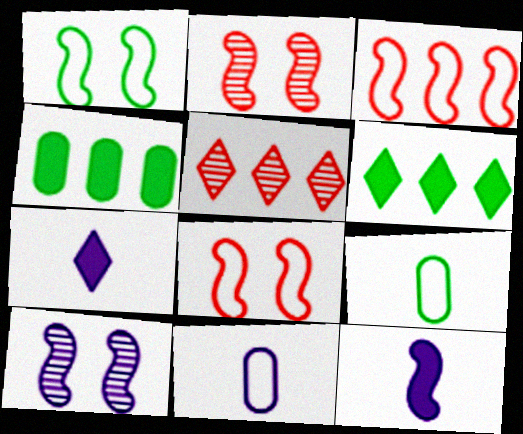[[2, 6, 11]]